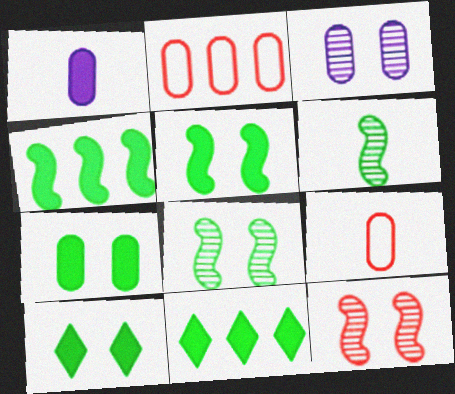[[5, 7, 10]]